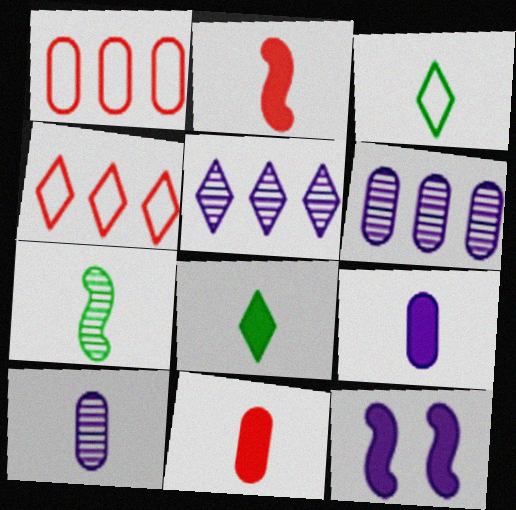[[2, 3, 10], 
[2, 8, 9]]